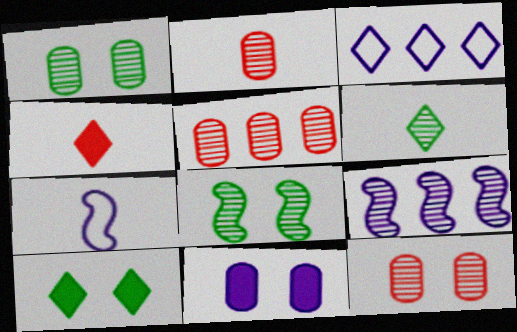[[2, 5, 12], 
[5, 7, 10], 
[6, 9, 12]]